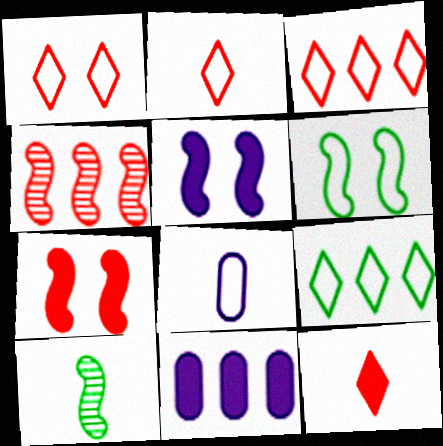[[1, 2, 3], 
[1, 10, 11], 
[3, 6, 8], 
[4, 9, 11], 
[8, 10, 12]]